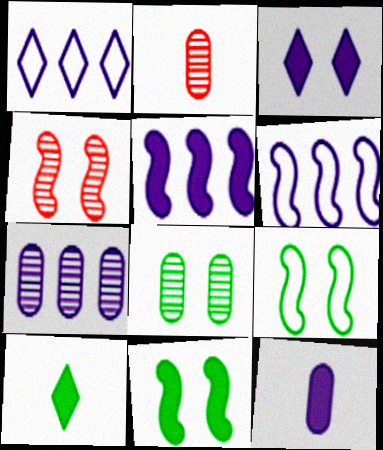[[1, 2, 11], 
[1, 5, 7], 
[2, 7, 8], 
[3, 5, 12]]